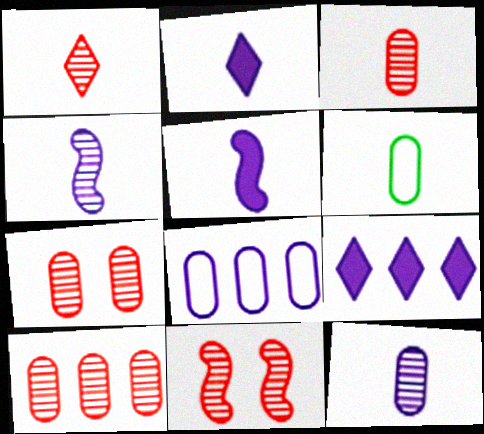[[1, 5, 6], 
[1, 10, 11], 
[3, 7, 10], 
[6, 9, 11]]